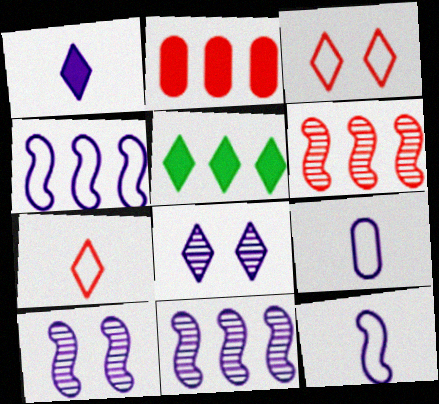[[5, 7, 8]]